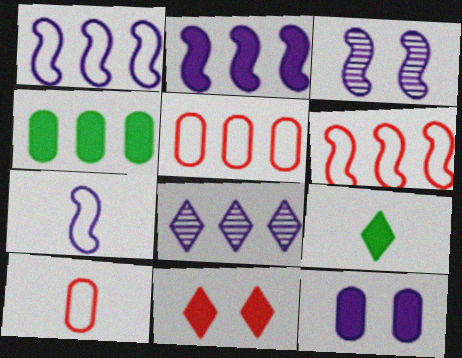[[2, 3, 7], 
[3, 5, 9], 
[4, 6, 8], 
[7, 8, 12]]